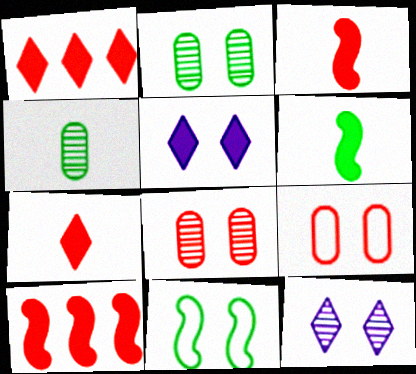[[5, 8, 11]]